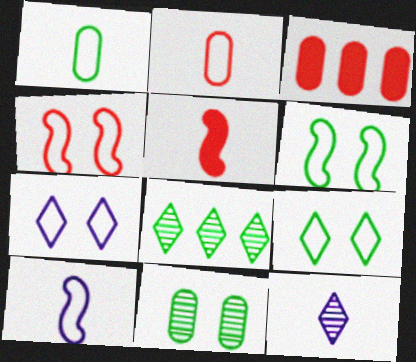[[1, 5, 12], 
[3, 6, 12]]